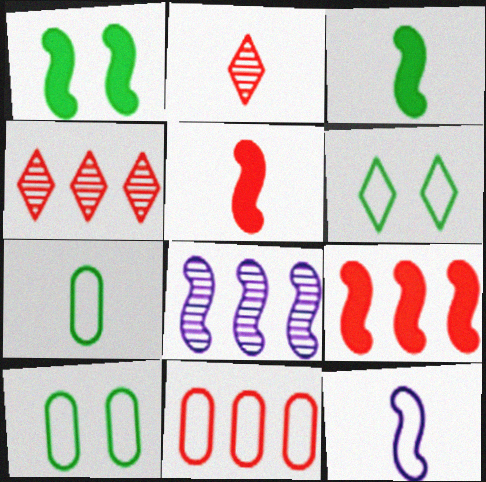[[4, 9, 11], 
[6, 11, 12]]